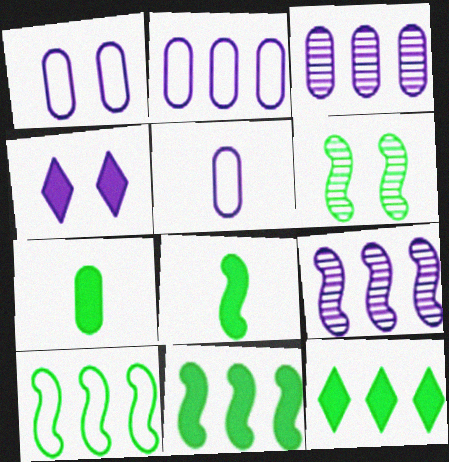[[1, 2, 5], 
[4, 5, 9], 
[6, 8, 10]]